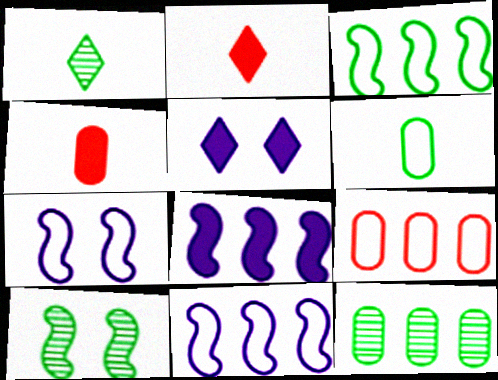[[1, 10, 12], 
[2, 7, 12]]